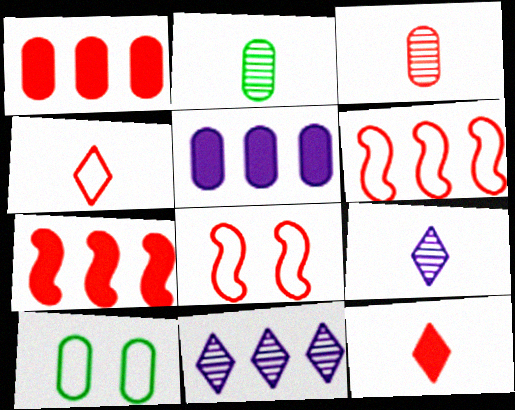[[3, 5, 10], 
[7, 9, 10]]